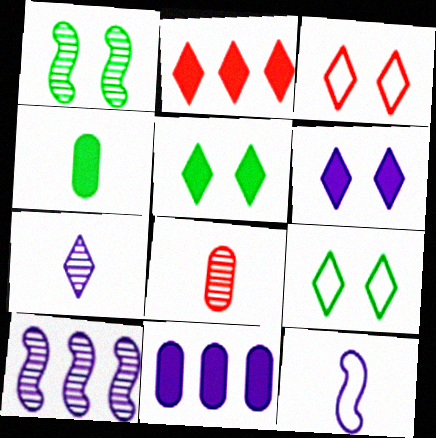[[2, 7, 9], 
[3, 4, 10]]